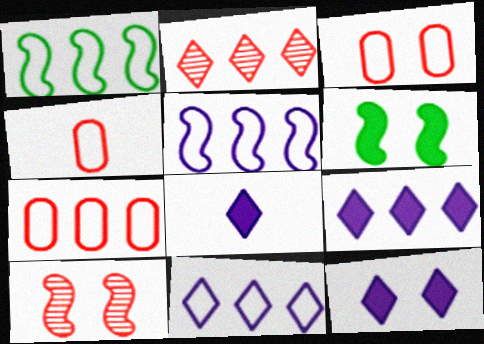[[1, 7, 11], 
[3, 4, 7], 
[8, 9, 12]]